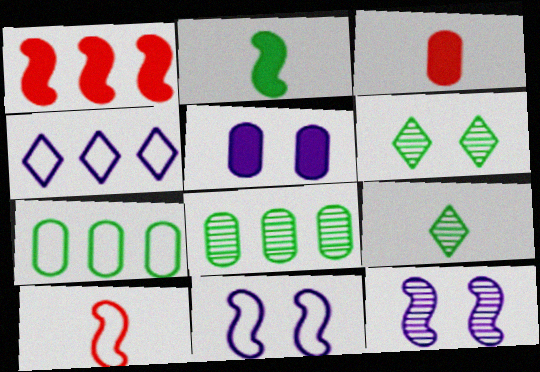[[1, 4, 8], 
[2, 6, 7]]